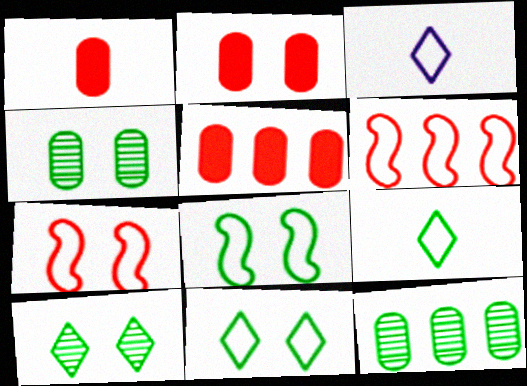[[1, 2, 5]]